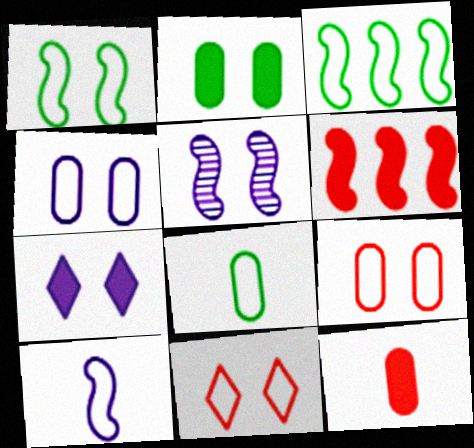[[1, 4, 11], 
[2, 5, 11], 
[4, 5, 7]]